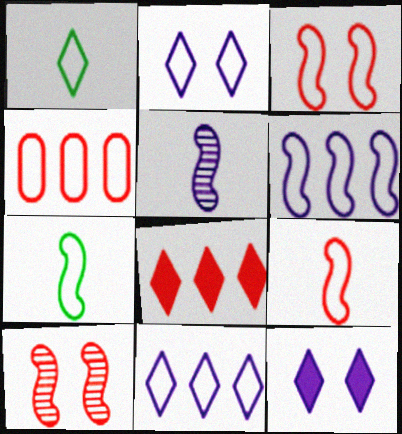[[2, 4, 7], 
[3, 6, 7]]